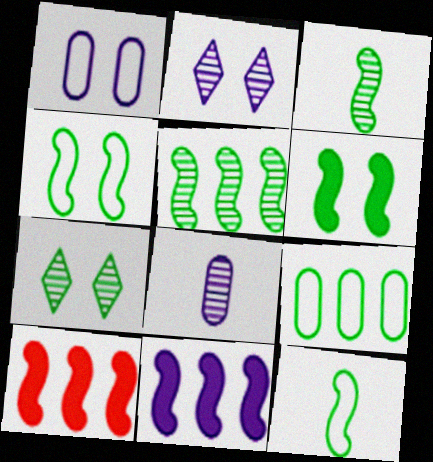[[5, 6, 12]]